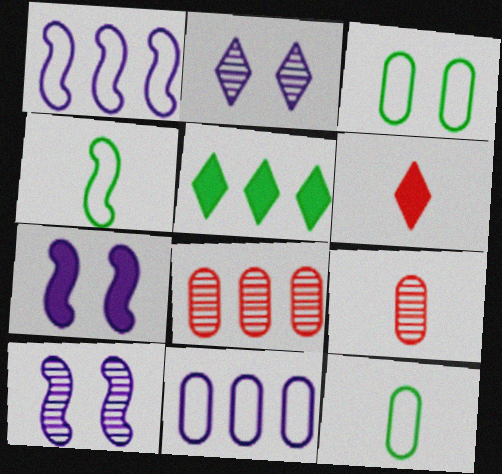[[1, 5, 8]]